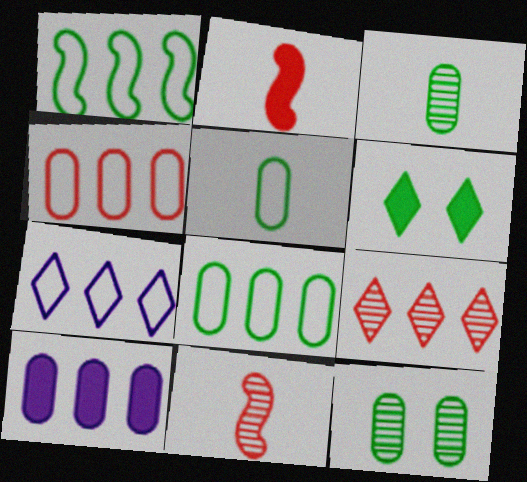[[1, 3, 6], 
[1, 4, 7], 
[1, 9, 10], 
[2, 6, 10], 
[2, 7, 12]]